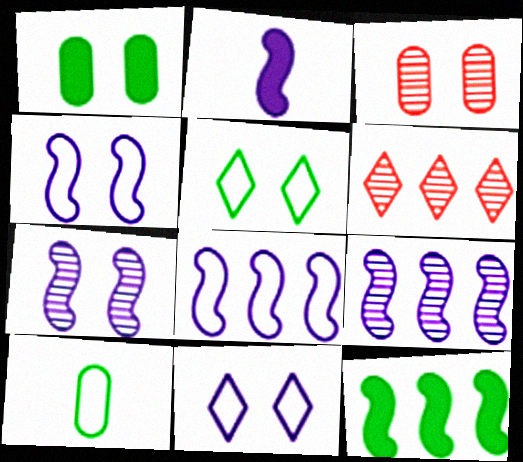[[2, 4, 9], 
[2, 7, 8]]